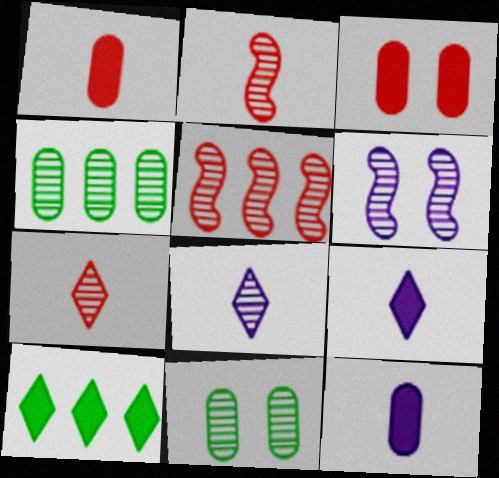[[4, 6, 7], 
[5, 8, 11]]